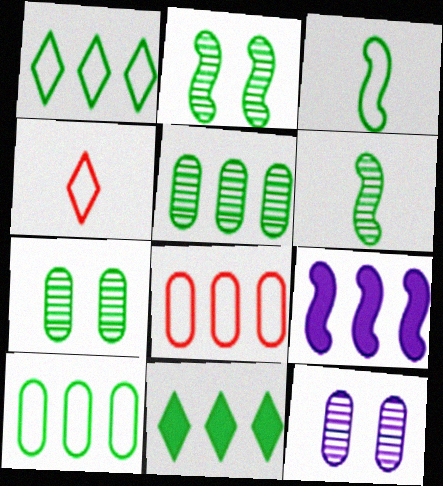[[3, 7, 11], 
[4, 7, 9]]